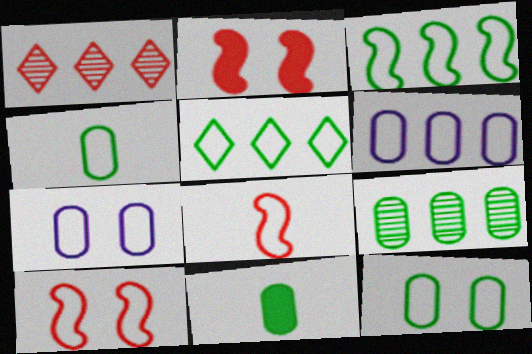[[5, 7, 8], 
[9, 11, 12]]